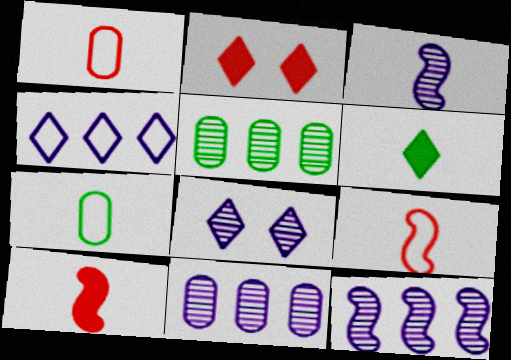[[1, 3, 6], 
[2, 7, 12], 
[3, 8, 11]]